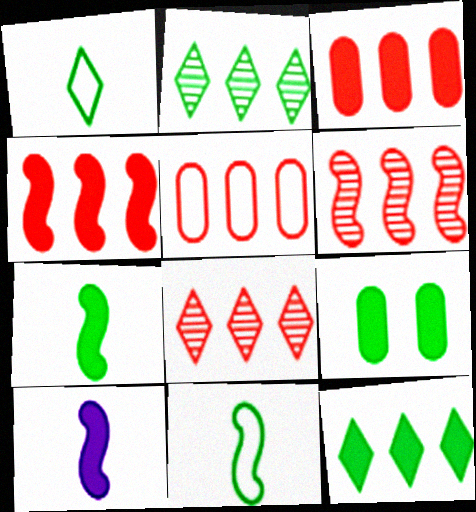[[2, 9, 11], 
[4, 5, 8], 
[7, 9, 12]]